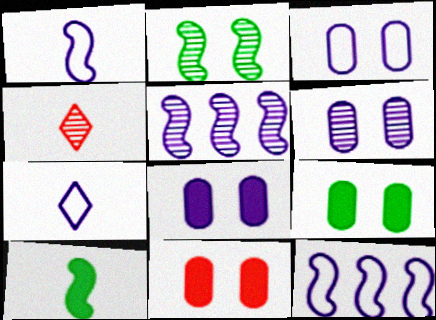[[3, 6, 8], 
[3, 7, 12], 
[4, 9, 12], 
[5, 7, 8], 
[8, 9, 11]]